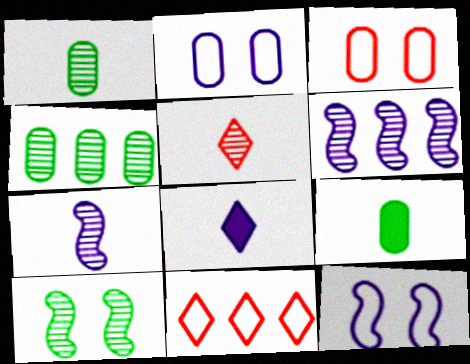[[1, 5, 7], 
[2, 6, 8]]